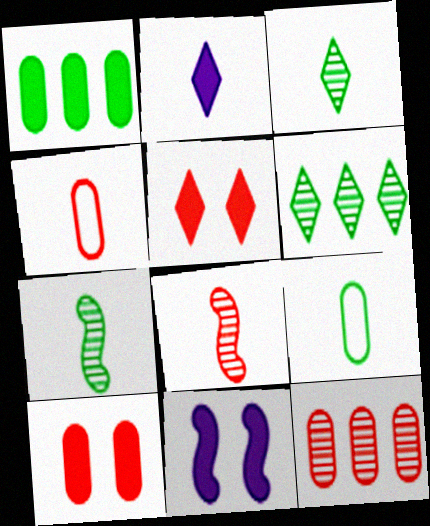[[2, 4, 7], 
[2, 8, 9], 
[4, 6, 11], 
[4, 10, 12]]